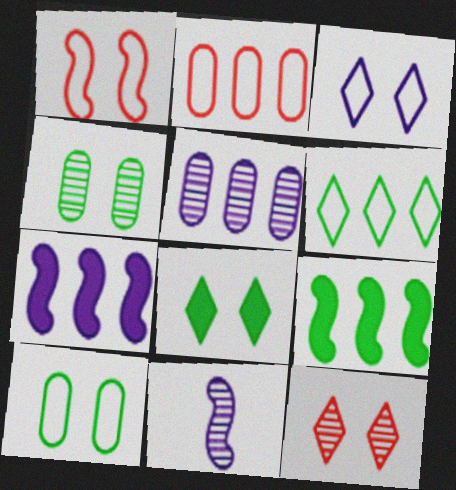[[1, 3, 10], 
[1, 9, 11], 
[2, 8, 11], 
[3, 8, 12]]